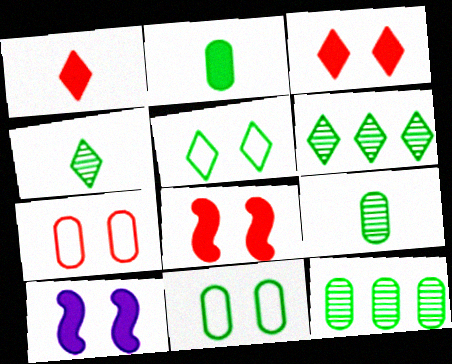[[2, 11, 12]]